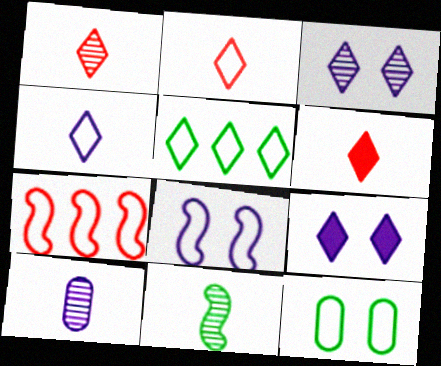[[1, 2, 6], 
[1, 5, 9], 
[1, 10, 11], 
[3, 5, 6], 
[4, 7, 12]]